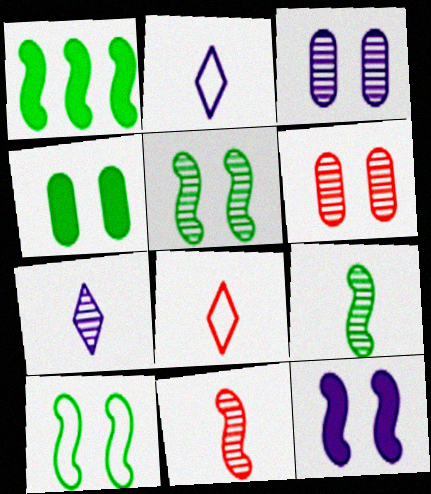[[1, 2, 6], 
[1, 3, 8], 
[1, 9, 10]]